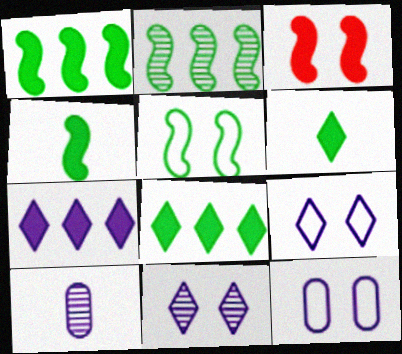[[2, 4, 5]]